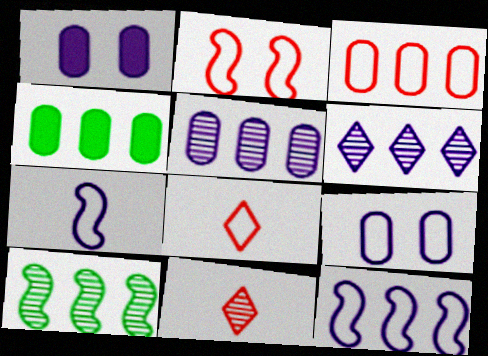[[1, 6, 7], 
[1, 8, 10], 
[2, 3, 8], 
[3, 4, 5]]